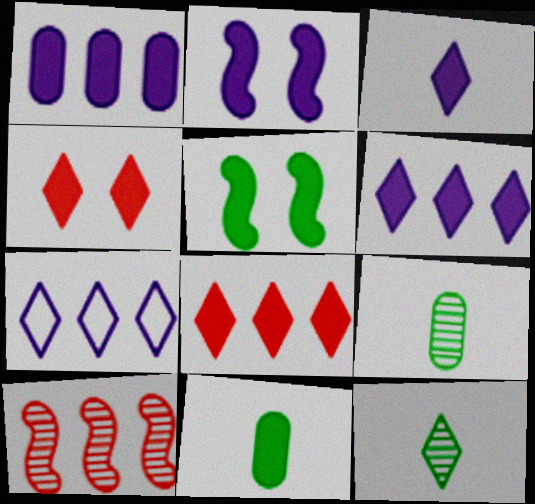[[1, 2, 3], 
[2, 8, 11], 
[4, 7, 12]]